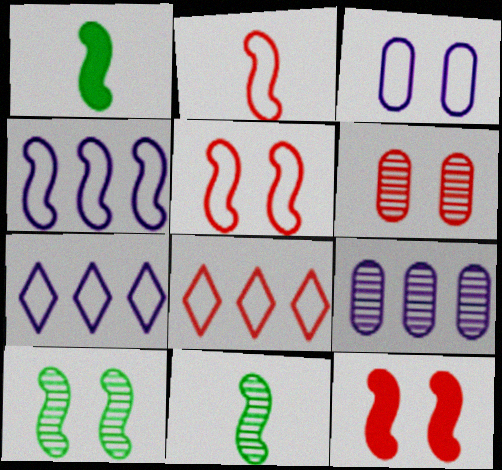[[1, 6, 7], 
[4, 11, 12]]